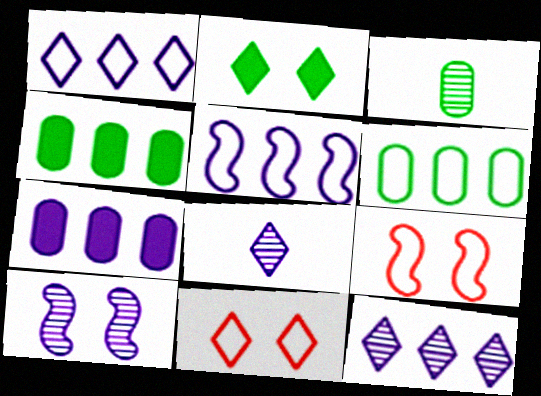[[4, 8, 9], 
[5, 7, 12]]